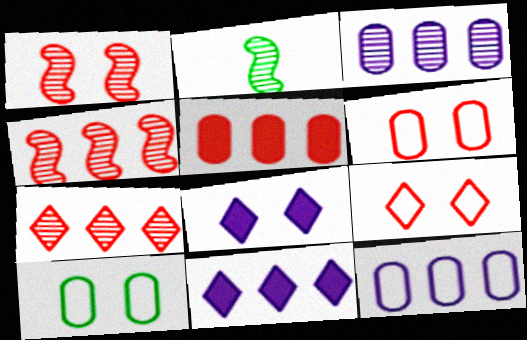[[1, 8, 10], 
[2, 6, 11]]